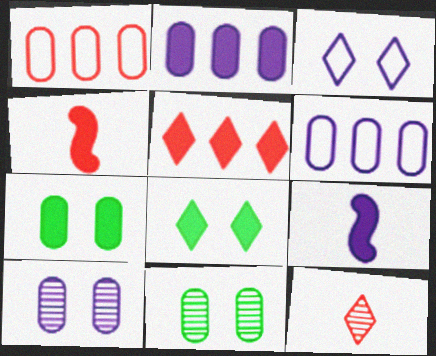[[2, 4, 8], 
[5, 7, 9]]